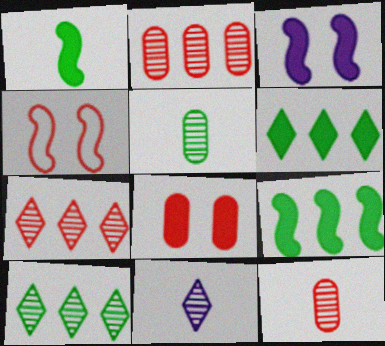[]